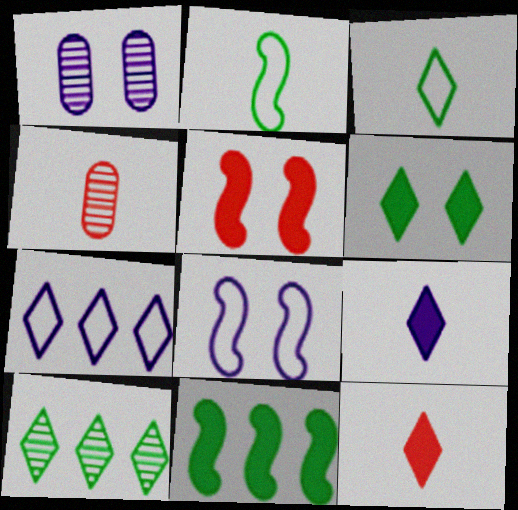[[2, 4, 9], 
[3, 6, 10]]